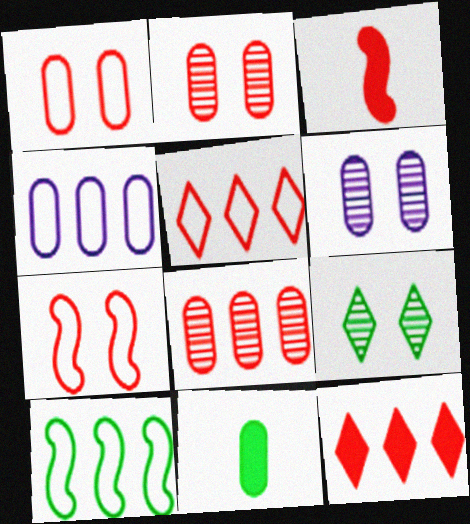[[2, 3, 5], 
[2, 4, 11], 
[3, 4, 9], 
[4, 5, 10], 
[9, 10, 11]]